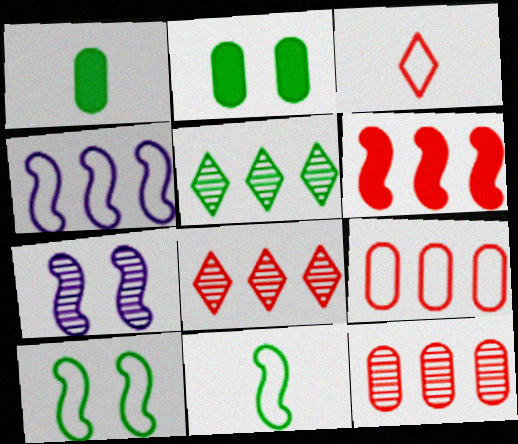[[1, 5, 10], 
[2, 5, 11], 
[6, 7, 11], 
[6, 8, 9]]